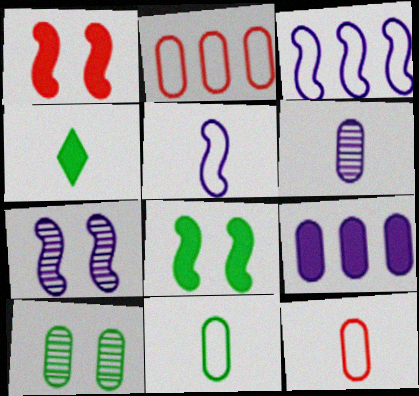[[1, 4, 9], 
[2, 4, 7], 
[9, 10, 12]]